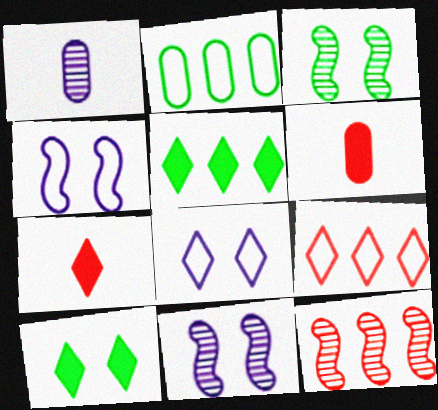[[2, 7, 11]]